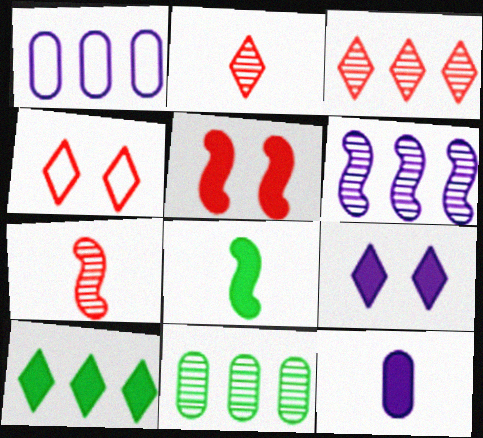[[3, 6, 11], 
[5, 10, 12]]